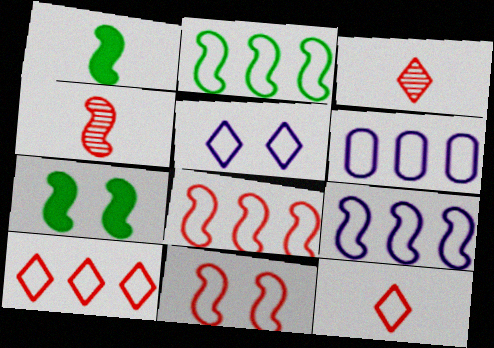[[2, 6, 10], 
[2, 8, 9], 
[3, 6, 7], 
[4, 7, 9]]